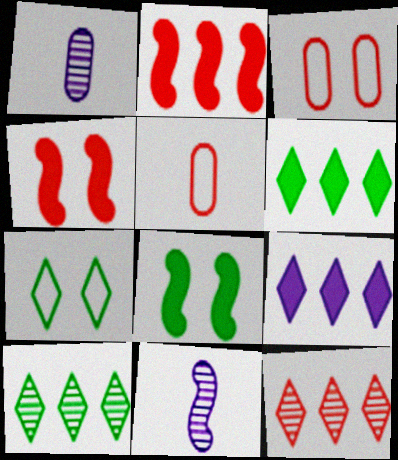[[1, 2, 7], 
[3, 6, 11], 
[4, 5, 12]]